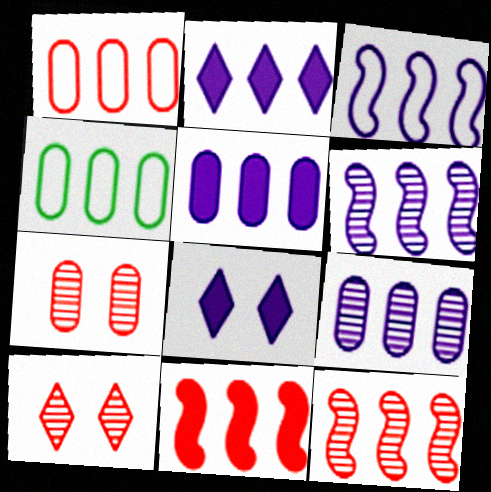[[2, 3, 9], 
[2, 4, 12]]